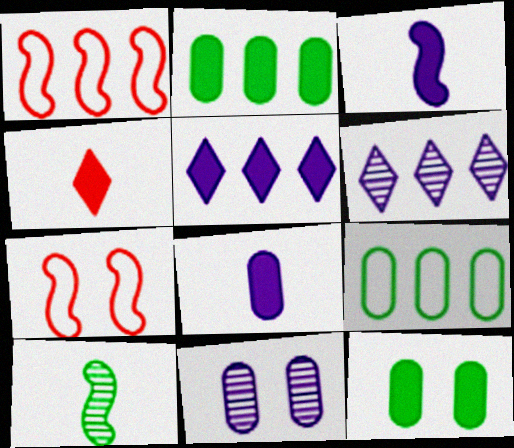[[1, 2, 6]]